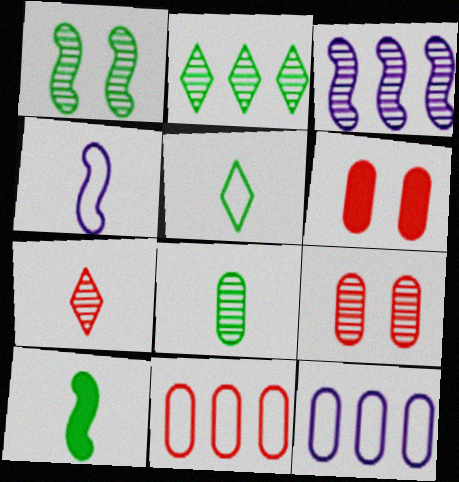[[1, 2, 8], 
[2, 4, 6], 
[3, 5, 6], 
[5, 8, 10], 
[6, 8, 12]]